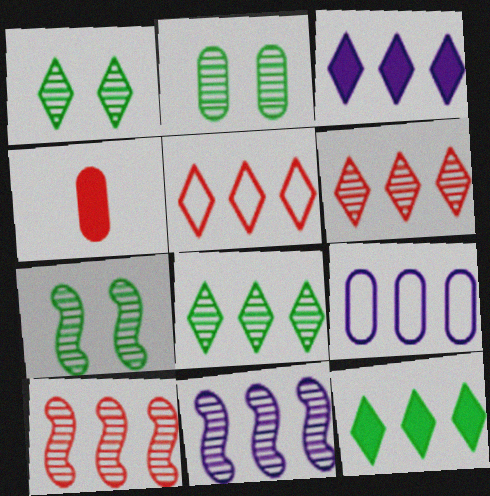[[1, 2, 7], 
[2, 4, 9], 
[3, 5, 8], 
[3, 9, 11], 
[9, 10, 12]]